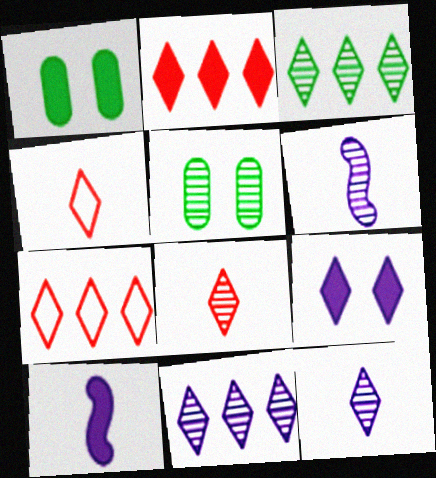[[1, 2, 10], 
[1, 6, 7], 
[3, 4, 9], 
[5, 7, 10]]